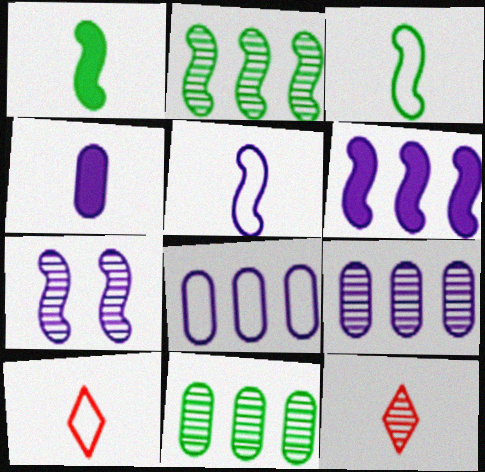[[3, 4, 12], 
[5, 6, 7], 
[7, 11, 12]]